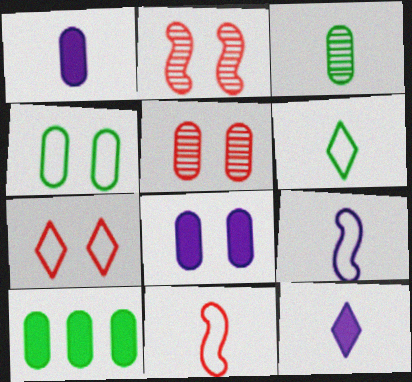[[3, 4, 10], 
[3, 11, 12], 
[4, 5, 8]]